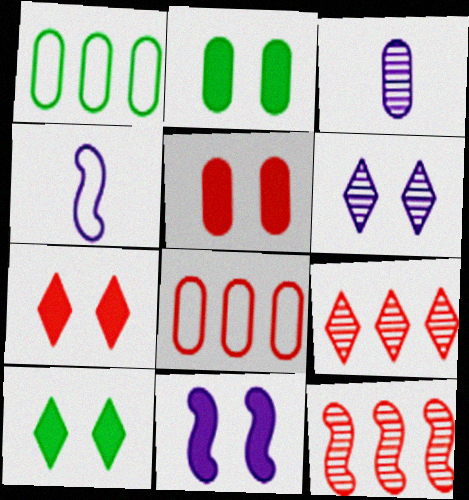[[1, 3, 5], 
[2, 3, 8], 
[2, 4, 9], 
[2, 7, 11], 
[5, 10, 11]]